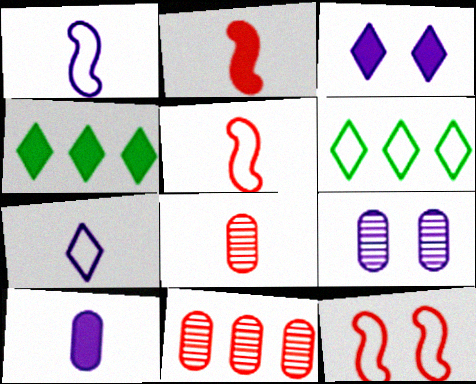[[2, 6, 9], 
[4, 5, 9]]